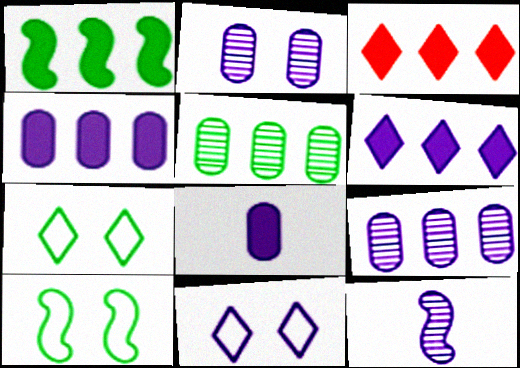[[1, 3, 4], 
[4, 11, 12]]